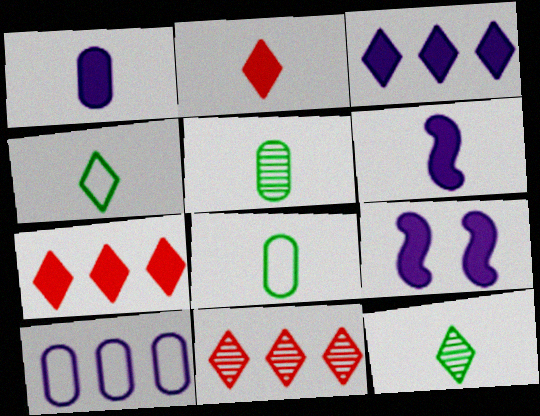[[1, 3, 9], 
[8, 9, 11]]